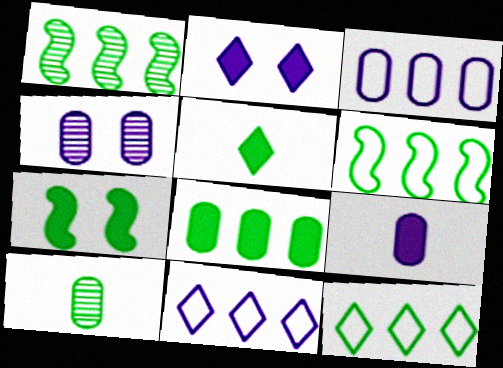[[1, 8, 12], 
[3, 4, 9], 
[5, 7, 8], 
[7, 10, 12]]